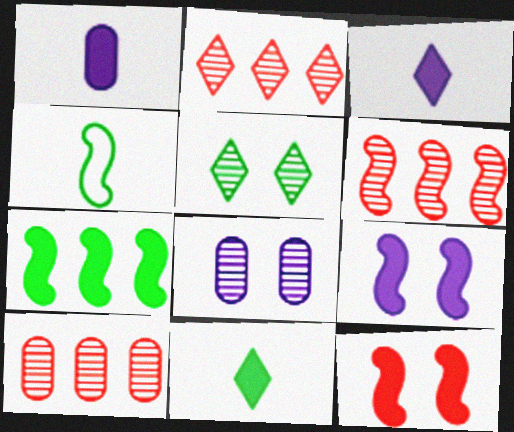[[2, 6, 10], 
[4, 6, 9]]